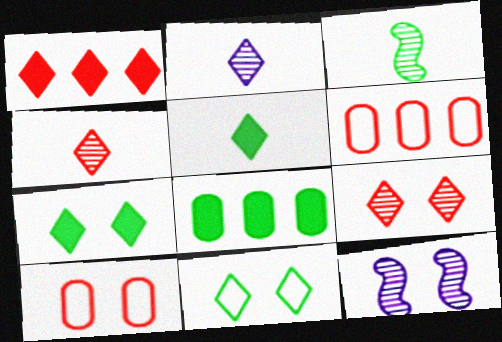[[1, 2, 11], 
[3, 8, 11], 
[5, 6, 12], 
[7, 10, 12]]